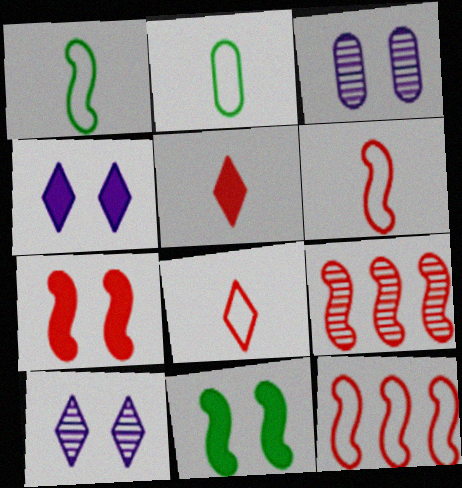[[2, 4, 9], 
[6, 7, 9]]